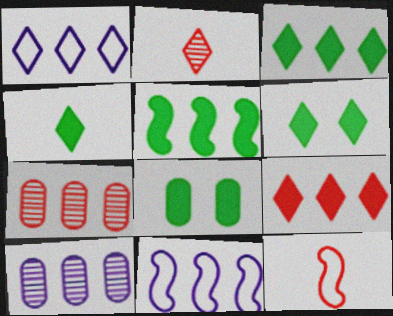[[1, 2, 6], 
[1, 5, 7], 
[2, 8, 11], 
[3, 4, 6], 
[3, 7, 11], 
[4, 5, 8], 
[6, 10, 12]]